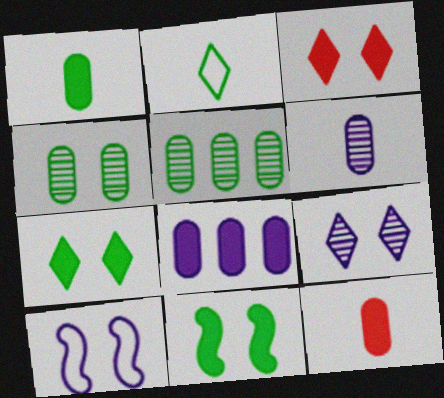[[2, 5, 11], 
[3, 4, 10]]